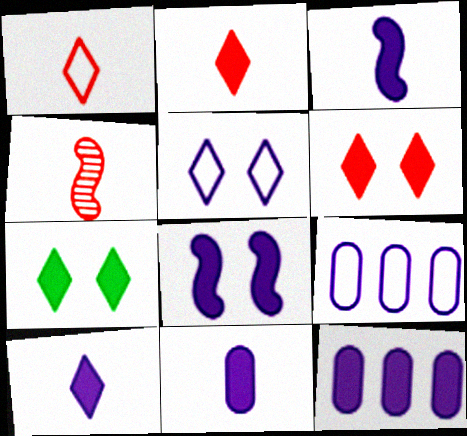[[3, 10, 11], 
[4, 7, 9], 
[8, 10, 12]]